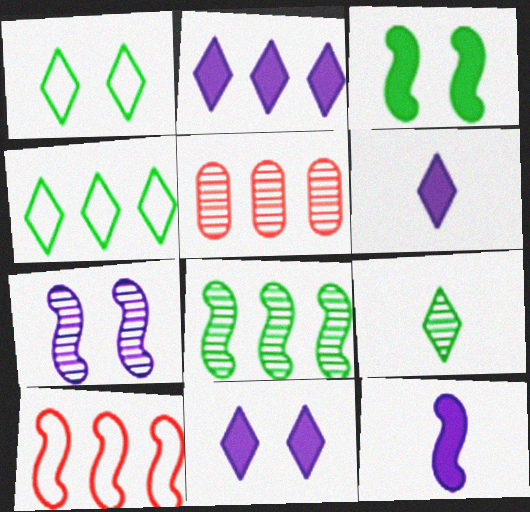[[1, 5, 12], 
[2, 6, 11], 
[5, 7, 9]]